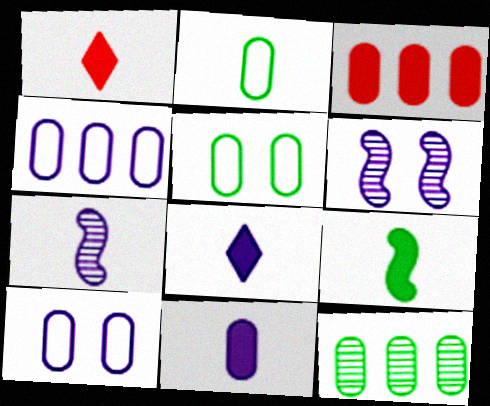[[1, 2, 7], 
[1, 9, 11], 
[3, 4, 12], 
[4, 6, 8]]